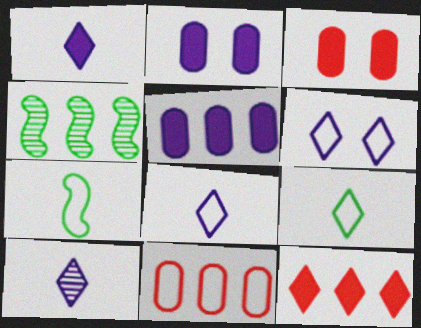[[1, 8, 10], 
[3, 4, 8], 
[6, 7, 11]]